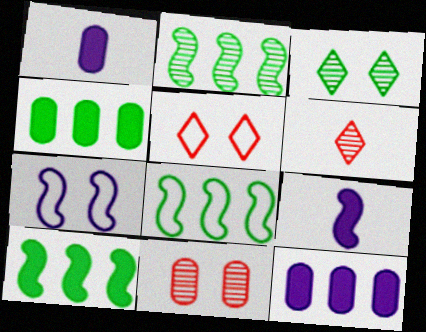[[1, 2, 5], 
[2, 8, 10], 
[4, 6, 7]]